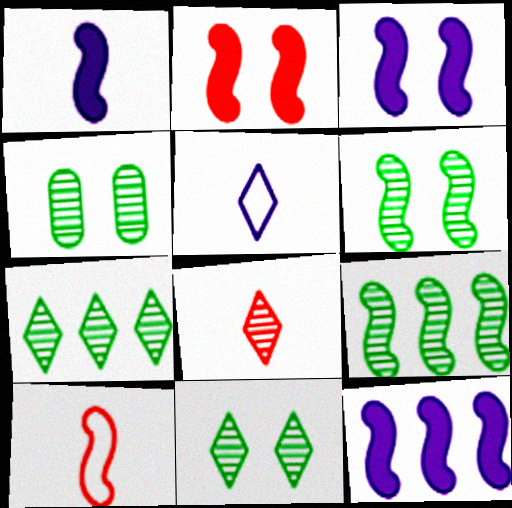[[1, 3, 12], 
[3, 9, 10], 
[4, 6, 11], 
[6, 10, 12]]